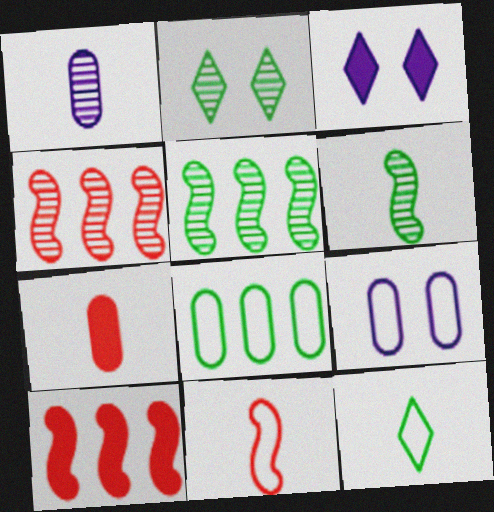[[1, 2, 4]]